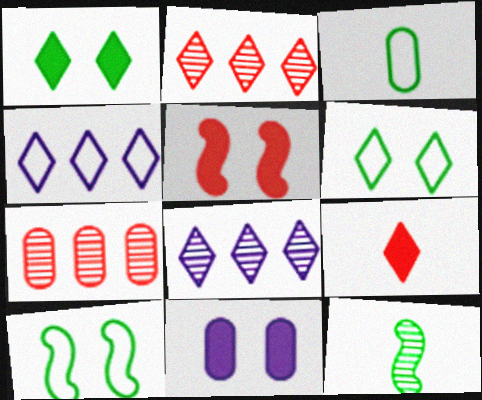[[1, 5, 11], 
[3, 5, 8], 
[3, 7, 11], 
[6, 8, 9]]